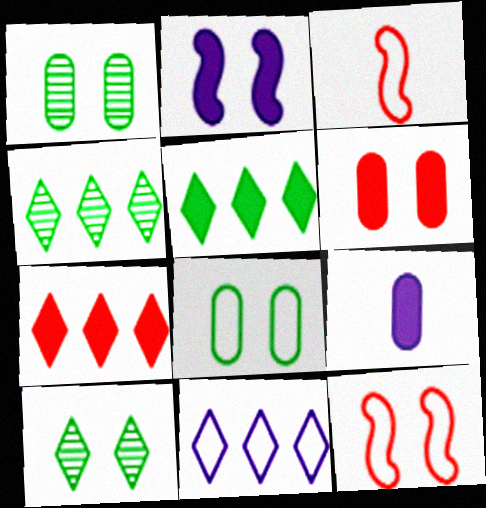[[3, 8, 11], 
[4, 7, 11], 
[4, 9, 12]]